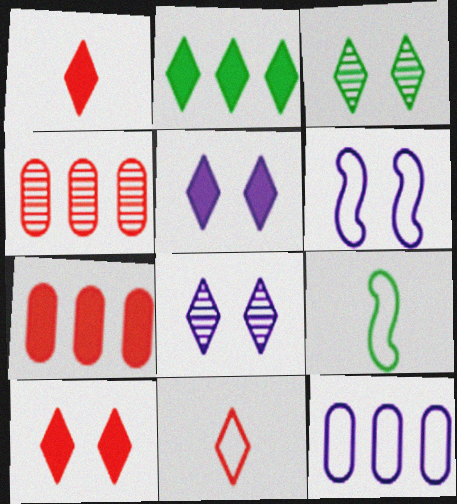[[1, 2, 5], 
[2, 8, 11], 
[4, 5, 9], 
[7, 8, 9]]